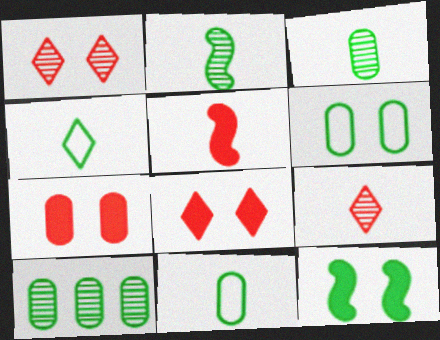[[4, 10, 12]]